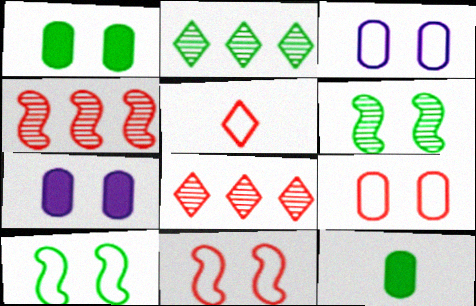[[2, 10, 12]]